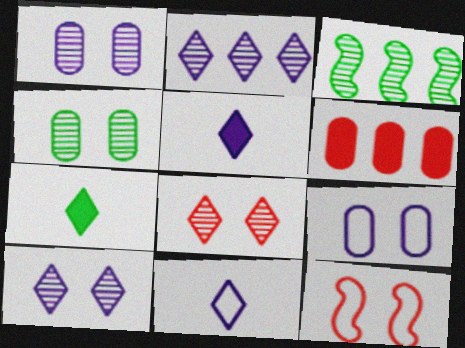[]